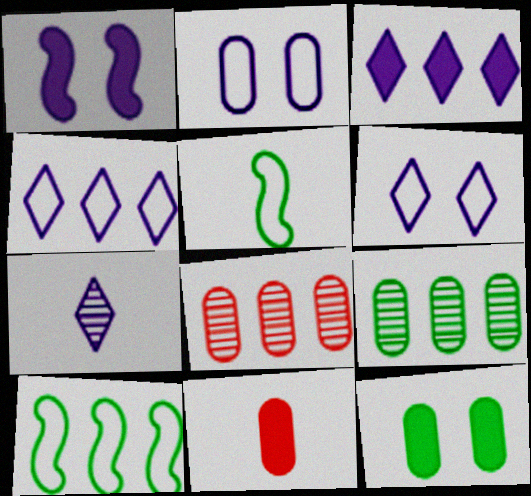[[2, 9, 11], 
[3, 6, 7], 
[3, 8, 10], 
[5, 7, 11]]